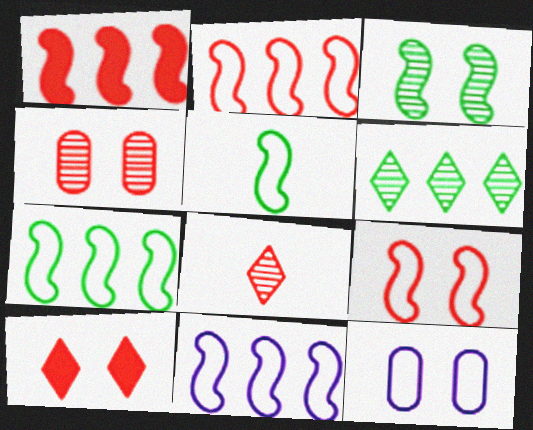[[2, 7, 11], 
[3, 10, 12], 
[4, 9, 10], 
[5, 9, 11]]